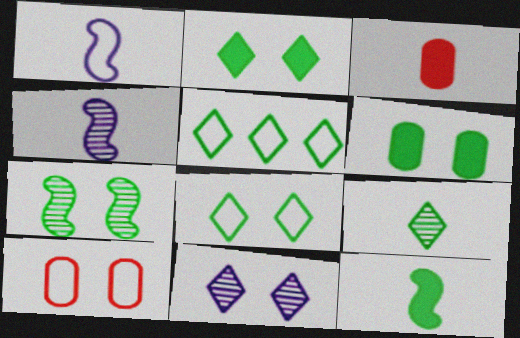[[1, 3, 9], 
[1, 5, 10], 
[2, 5, 9], 
[6, 7, 8]]